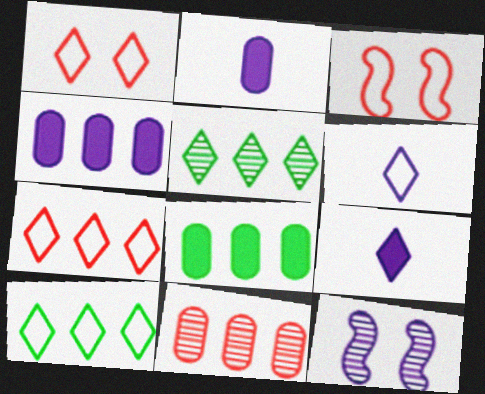[[1, 5, 9], 
[1, 6, 10], 
[2, 3, 5], 
[4, 6, 12]]